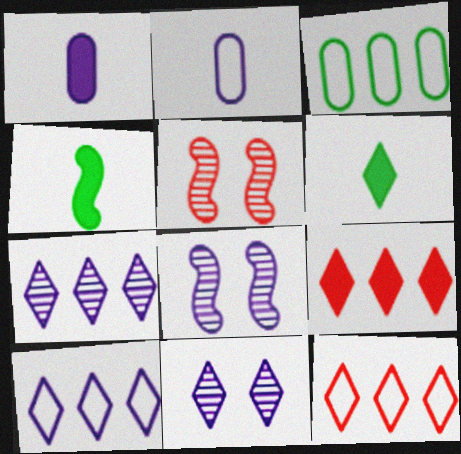[[1, 8, 10], 
[6, 11, 12]]